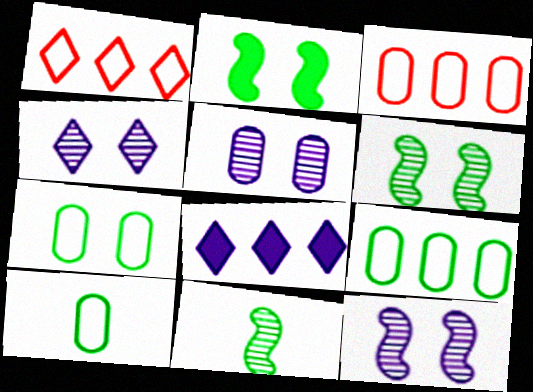[[4, 5, 12], 
[7, 9, 10]]